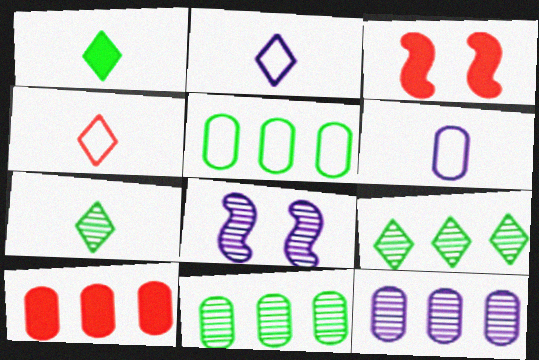[[2, 3, 11], 
[3, 6, 9], 
[5, 10, 12]]